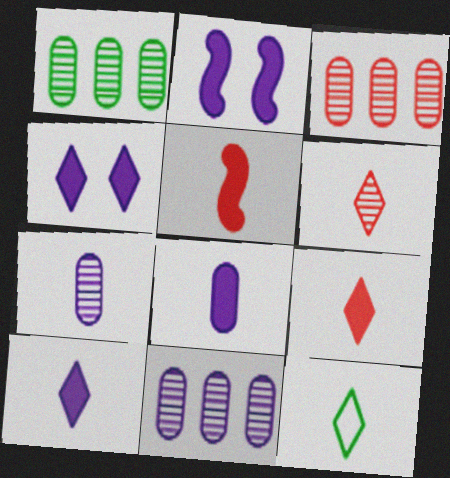[[1, 3, 11], 
[2, 3, 12], 
[5, 7, 12], 
[6, 10, 12]]